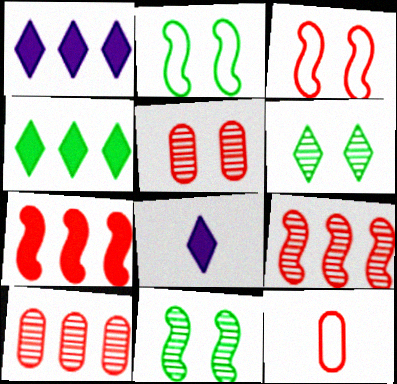[[1, 11, 12], 
[2, 8, 10]]